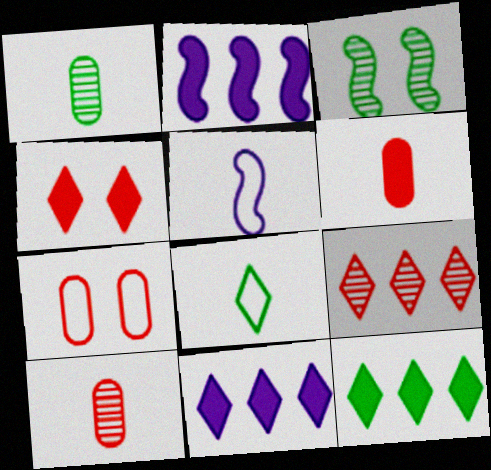[]